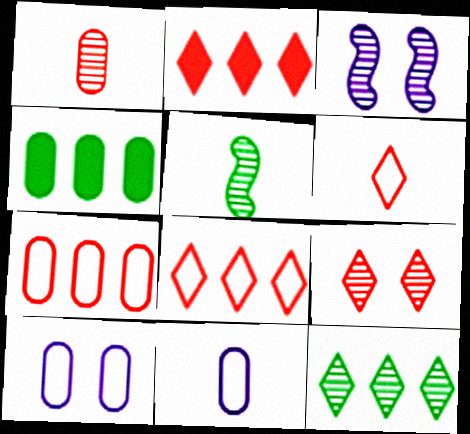[[1, 3, 12], 
[1, 4, 10], 
[2, 5, 10], 
[2, 6, 9], 
[3, 4, 6]]